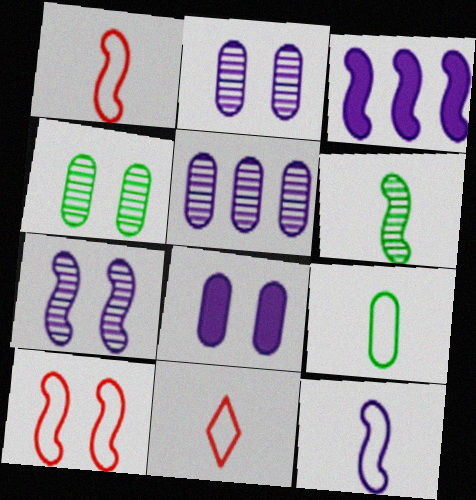[[3, 4, 11], 
[3, 6, 10], 
[3, 7, 12], 
[9, 11, 12]]